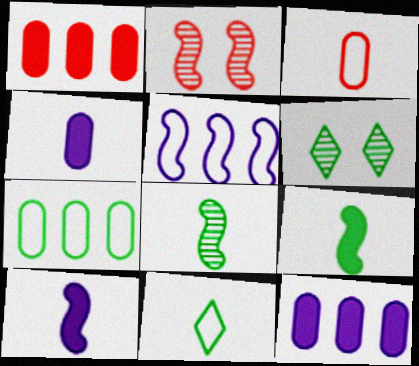[[2, 5, 9], 
[2, 11, 12], 
[6, 7, 9]]